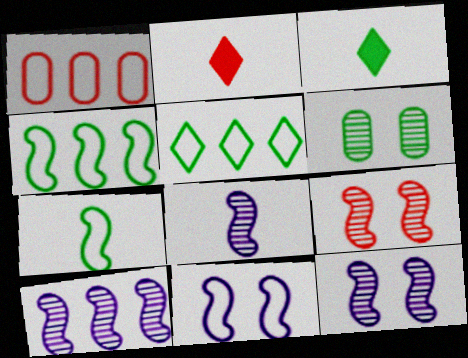[[1, 2, 9], 
[1, 3, 12], 
[3, 4, 6], 
[8, 10, 12]]